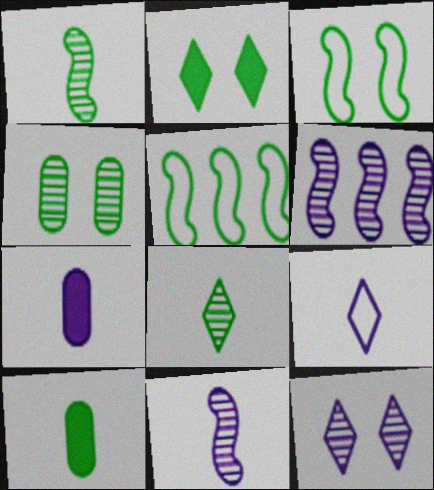[[2, 3, 4], 
[7, 9, 11]]